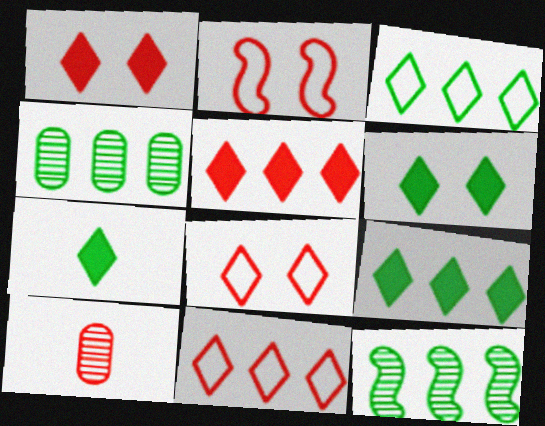[[2, 5, 10], 
[6, 7, 9]]